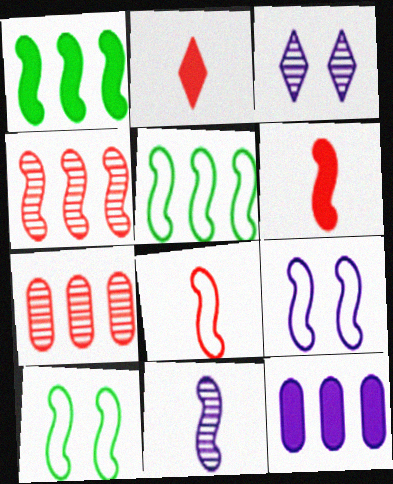[[5, 8, 9]]